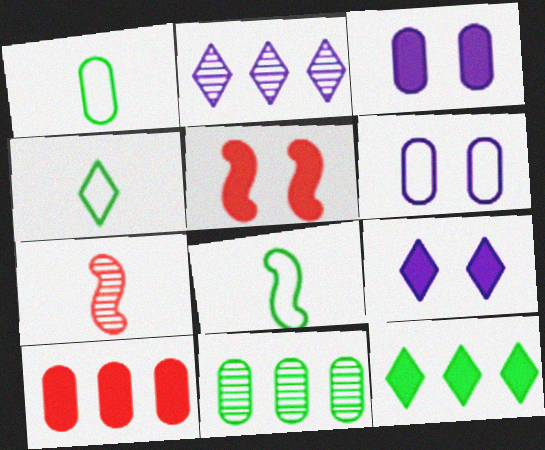[[1, 2, 5], 
[1, 4, 8], 
[6, 7, 12]]